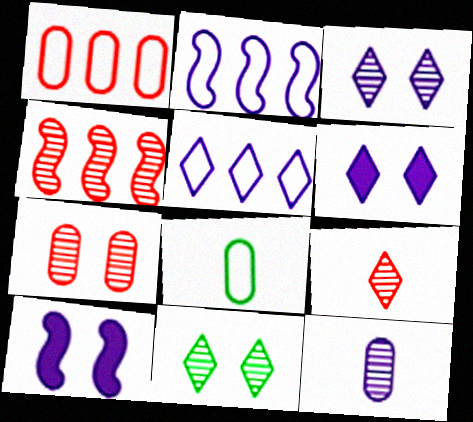[[2, 6, 12], 
[4, 6, 8], 
[4, 7, 9], 
[4, 11, 12], 
[5, 10, 12]]